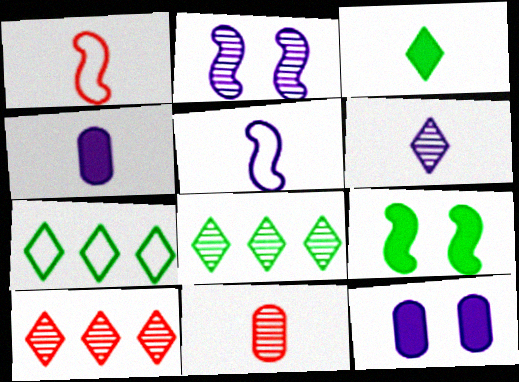[[1, 8, 12], 
[2, 8, 11], 
[3, 5, 11], 
[4, 5, 6]]